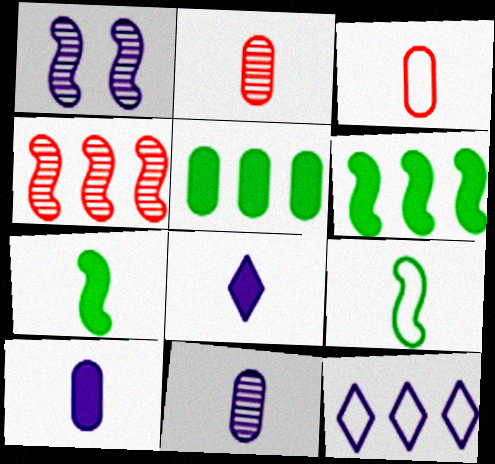[[1, 10, 12], 
[2, 8, 9], 
[4, 5, 12]]